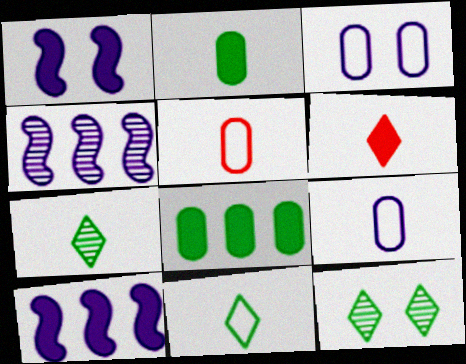[[1, 6, 8], 
[5, 10, 12]]